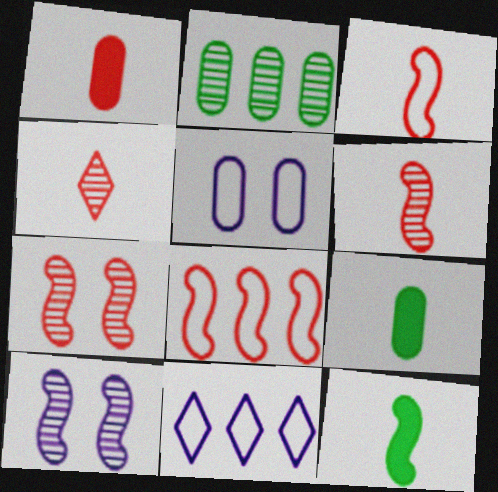[[1, 2, 5], 
[1, 3, 4], 
[2, 4, 10], 
[7, 9, 11], 
[8, 10, 12]]